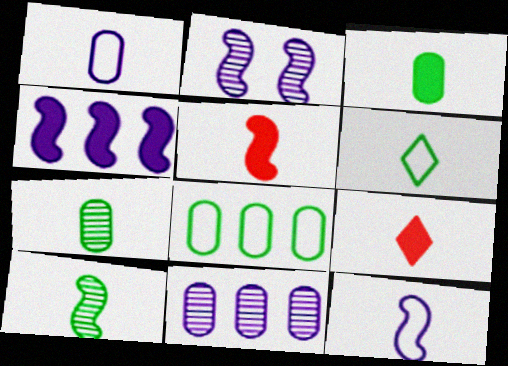[[1, 9, 10], 
[2, 4, 12], 
[2, 8, 9], 
[3, 6, 10], 
[5, 10, 12], 
[7, 9, 12]]